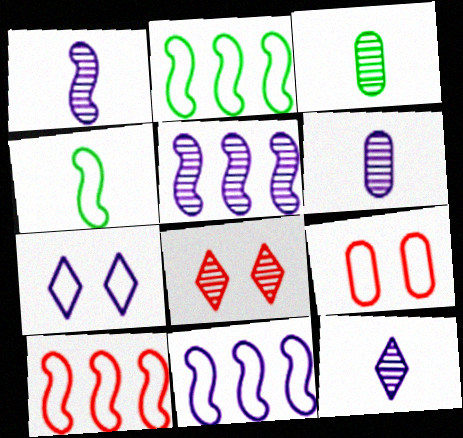[[1, 6, 12], 
[2, 10, 11], 
[3, 5, 8]]